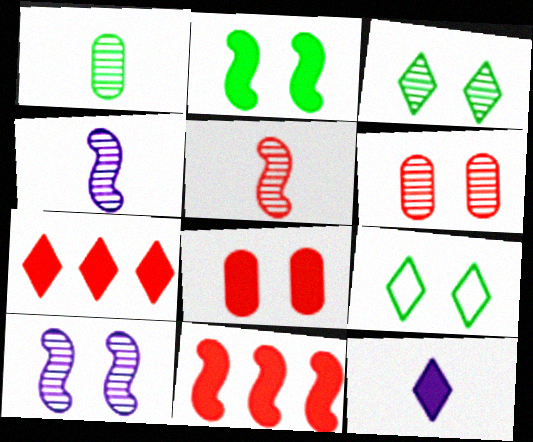[[3, 6, 10], 
[8, 9, 10]]